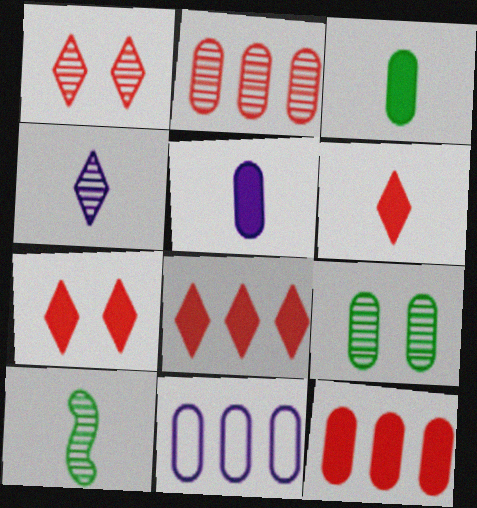[[6, 7, 8], 
[7, 10, 11]]